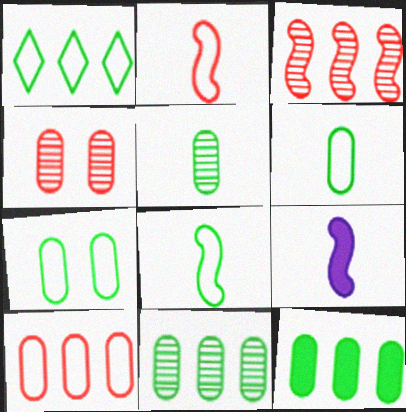[[1, 4, 9], 
[1, 7, 8], 
[5, 7, 12]]